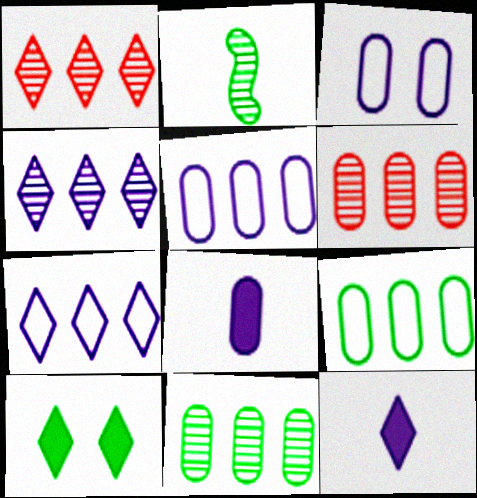[[2, 9, 10]]